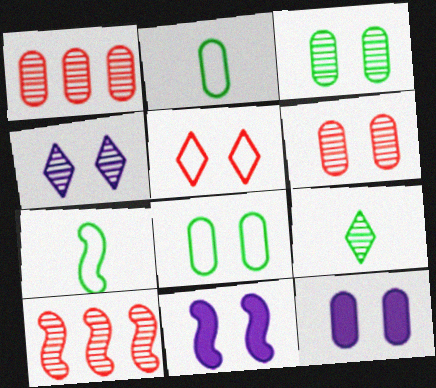[[1, 2, 12], 
[3, 5, 11], 
[6, 8, 12], 
[7, 10, 11]]